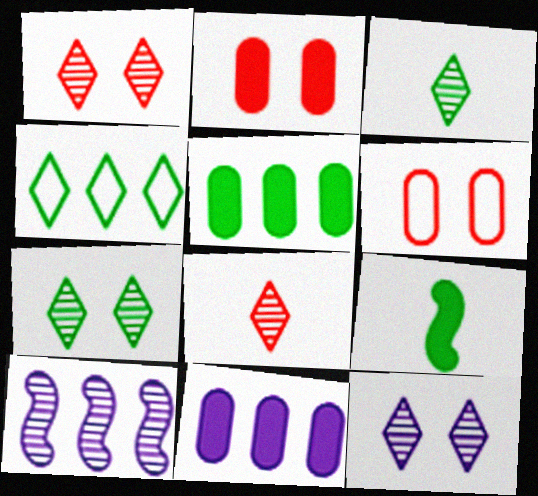[[1, 7, 12]]